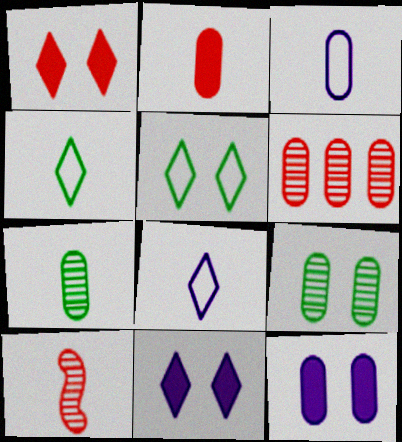[[2, 3, 7]]